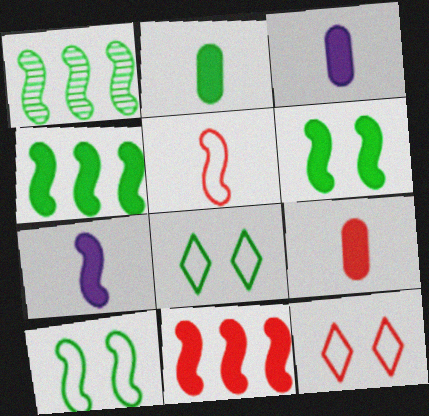[[1, 2, 8], 
[1, 3, 12], 
[2, 3, 9], 
[6, 7, 11]]